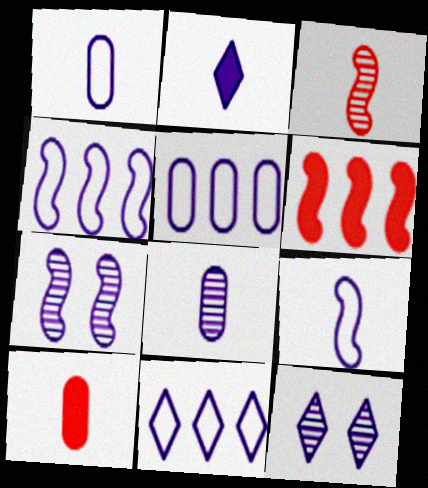[[2, 5, 7], 
[2, 8, 9], 
[2, 11, 12], 
[4, 5, 11]]